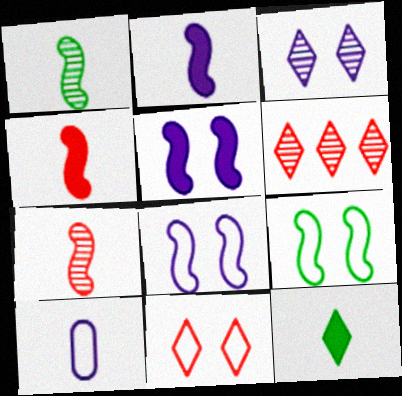[[7, 10, 12]]